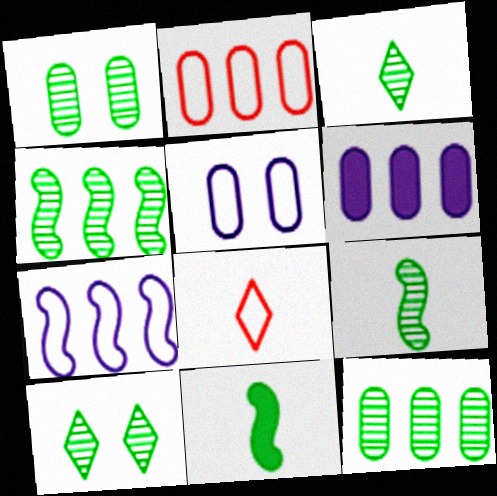[[1, 3, 4], 
[2, 6, 12], 
[9, 10, 12]]